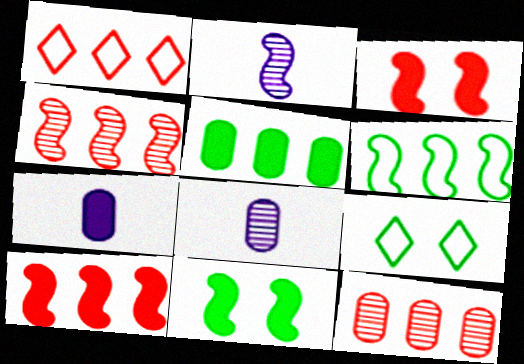[[1, 8, 11], 
[1, 10, 12], 
[2, 3, 6], 
[4, 7, 9], 
[8, 9, 10]]